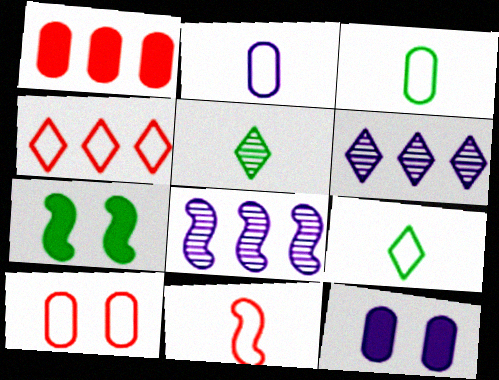[[2, 9, 11], 
[4, 10, 11], 
[7, 8, 11]]